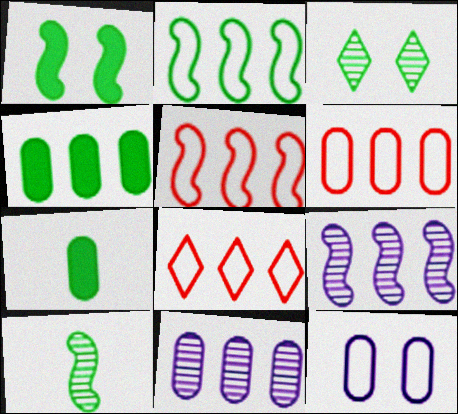[[1, 2, 10], 
[2, 3, 7], 
[4, 6, 11], 
[4, 8, 9], 
[5, 6, 8]]